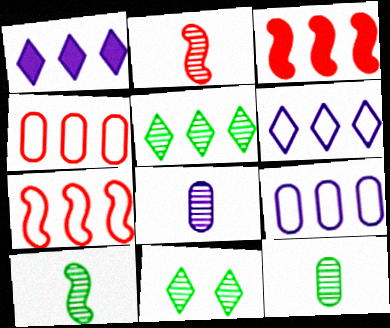[[3, 5, 9]]